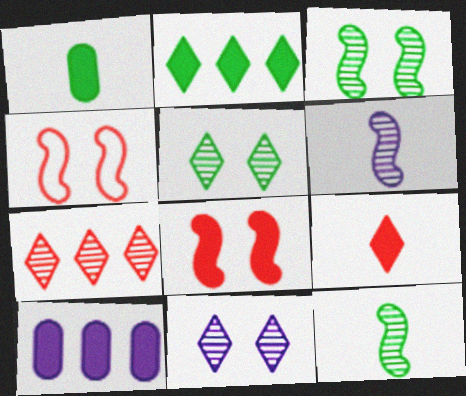[]